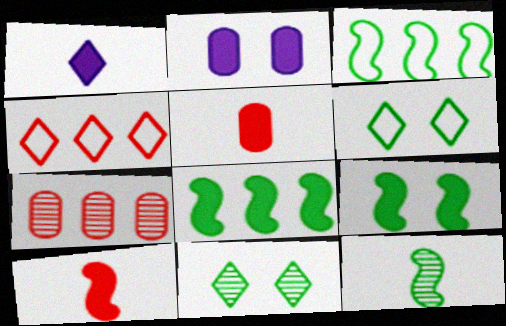[[1, 4, 11], 
[2, 4, 12], 
[3, 9, 12]]